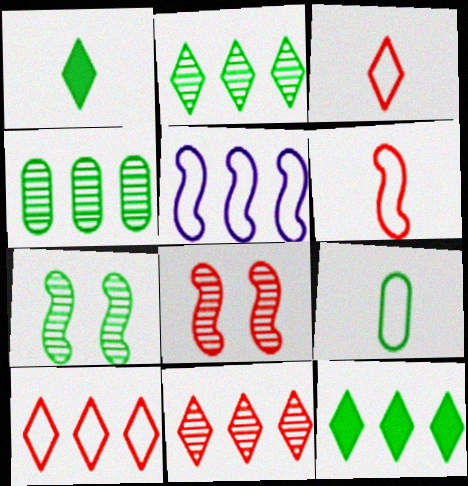[[7, 9, 12]]